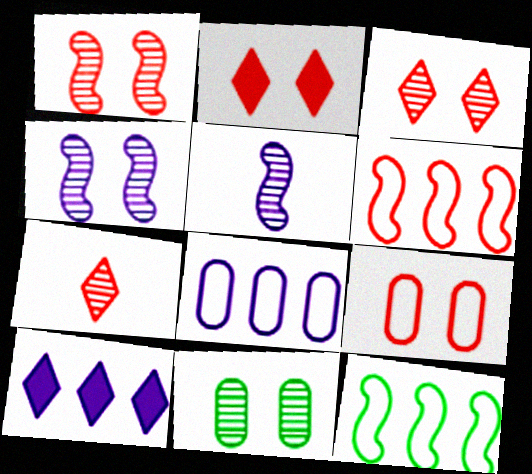[[1, 2, 9], 
[3, 4, 11]]